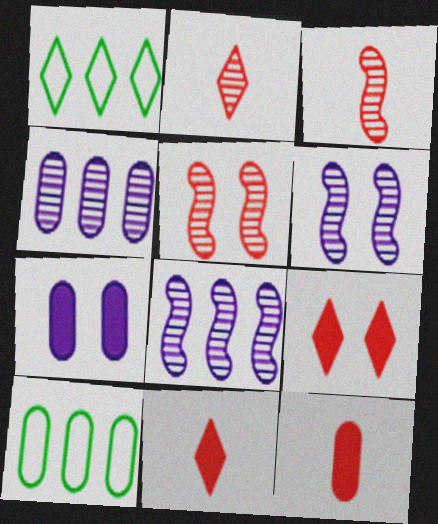[[1, 3, 7], 
[1, 6, 12], 
[6, 10, 11]]